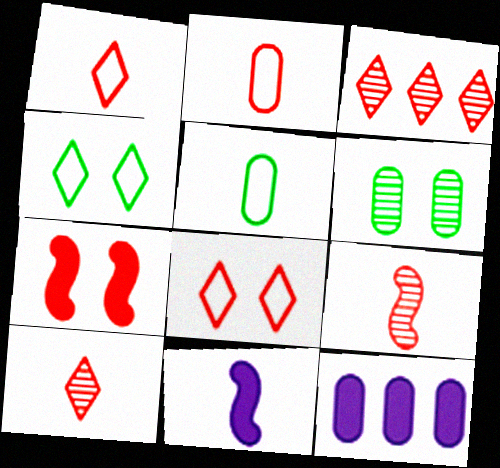[[2, 3, 7], 
[2, 6, 12], 
[4, 9, 12], 
[5, 10, 11]]